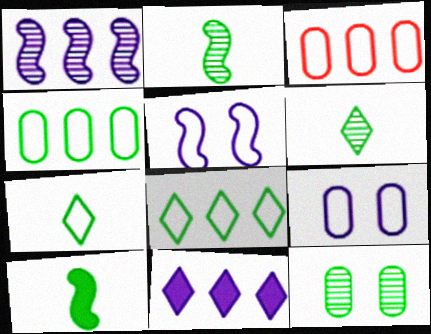[[3, 5, 7], 
[8, 10, 12]]